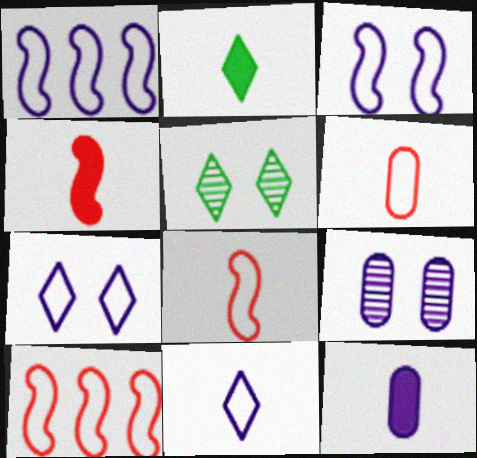[[2, 4, 12], 
[2, 9, 10], 
[5, 10, 12]]